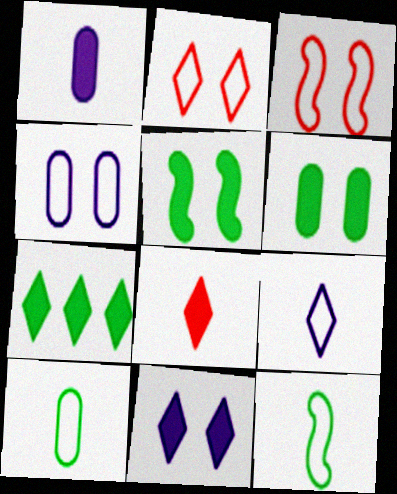[[7, 8, 11]]